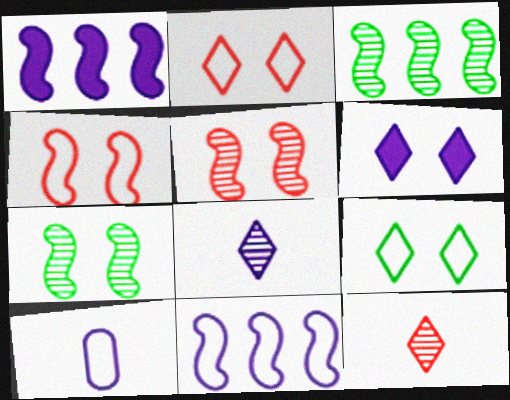[]